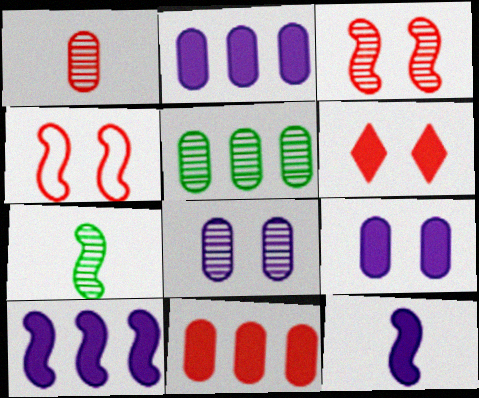[[1, 5, 8], 
[4, 7, 10]]